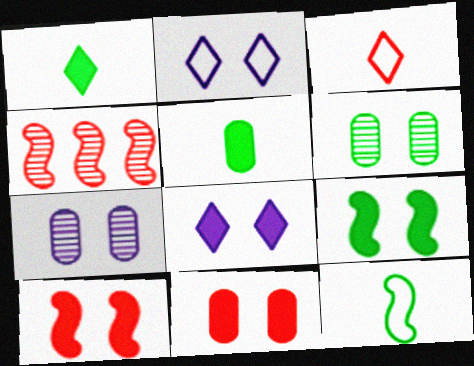[[2, 4, 5], 
[2, 6, 10], 
[3, 4, 11], 
[8, 9, 11]]